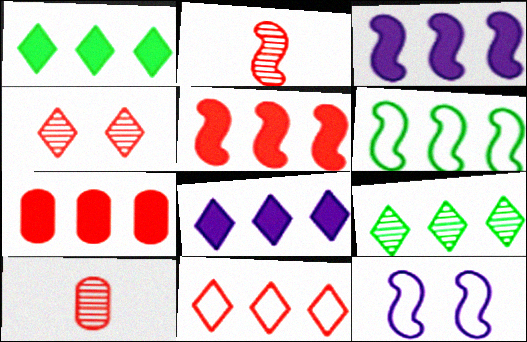[[1, 3, 7], 
[1, 10, 12], 
[8, 9, 11]]